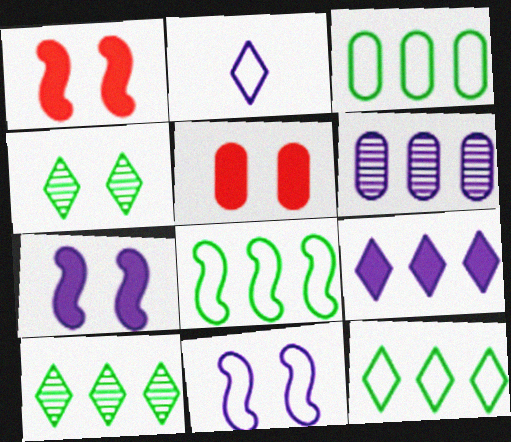[[2, 6, 7], 
[3, 8, 12], 
[4, 5, 11]]